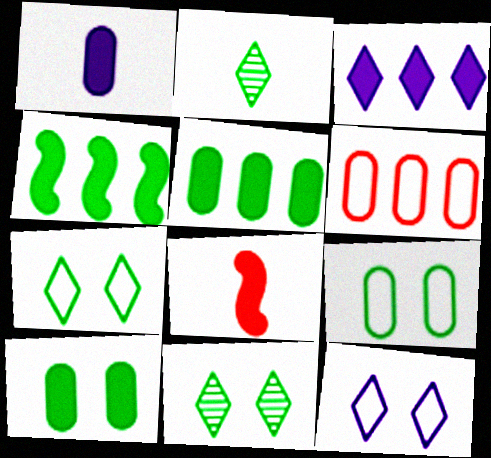[[2, 4, 9], 
[3, 8, 10]]